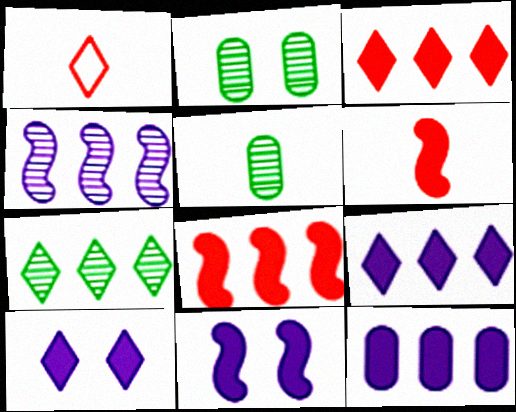[[1, 7, 10]]